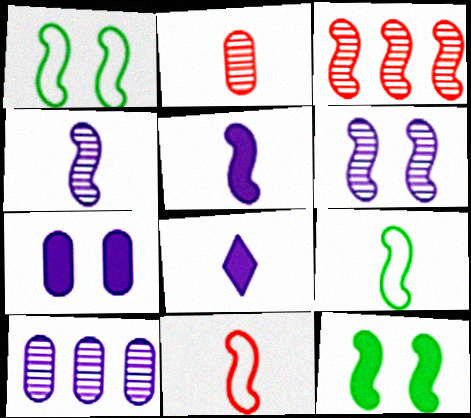[[1, 3, 5], 
[2, 8, 9]]